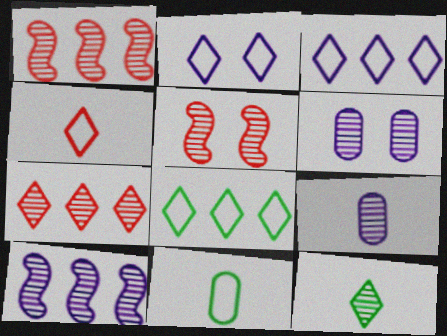[[1, 6, 12], 
[2, 4, 8]]